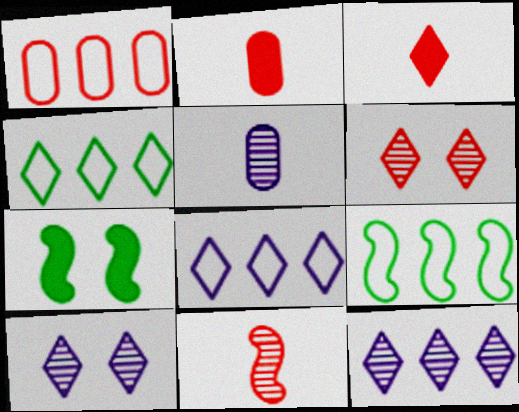[[1, 8, 9], 
[2, 9, 10], 
[3, 4, 10]]